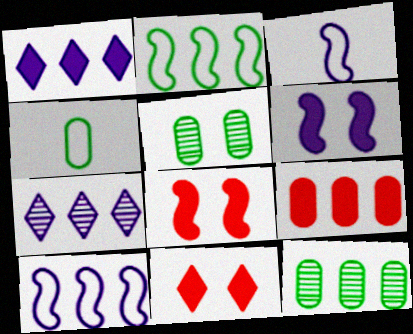[[2, 7, 9], 
[3, 11, 12], 
[4, 7, 8]]